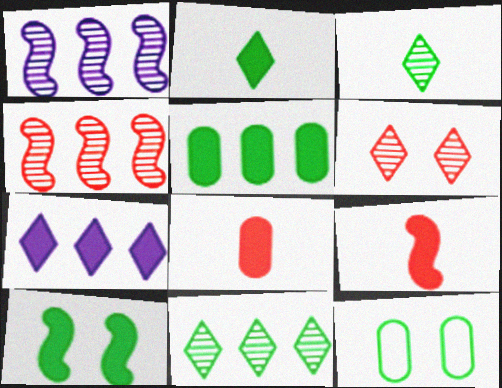[[2, 5, 10], 
[7, 8, 10]]